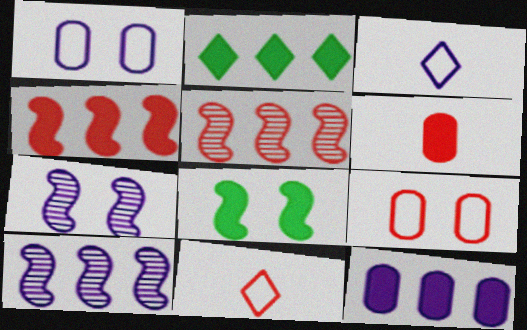[[2, 4, 12], 
[3, 7, 12]]